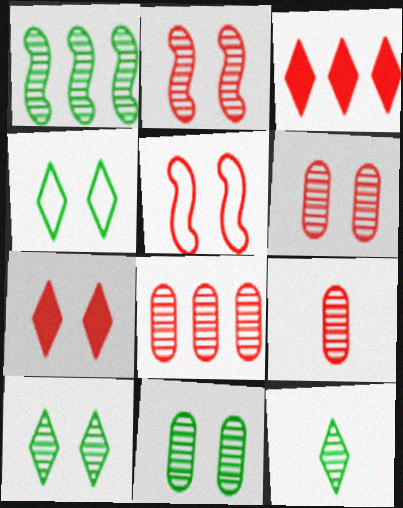[[1, 11, 12], 
[3, 5, 9], 
[5, 6, 7], 
[6, 8, 9]]